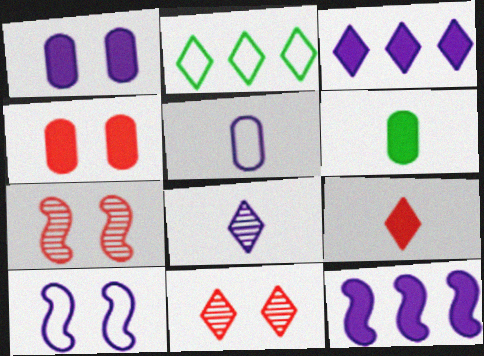[]